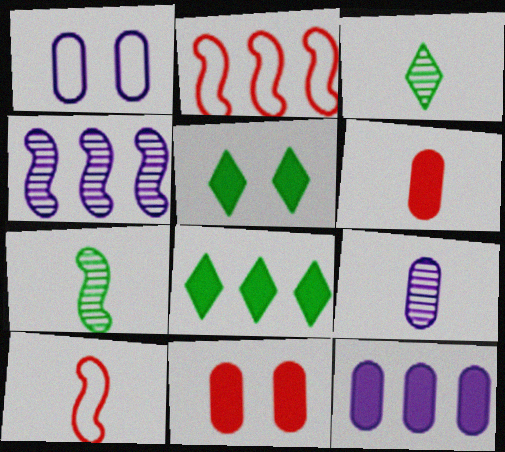[[1, 9, 12], 
[2, 5, 9]]